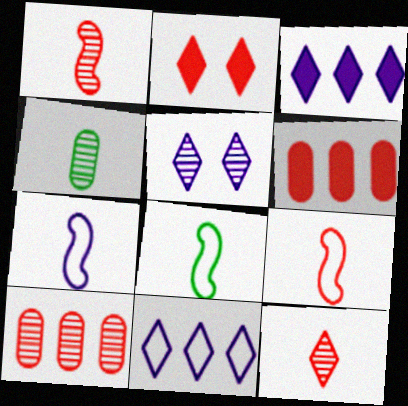[[2, 9, 10], 
[5, 6, 8], 
[7, 8, 9]]